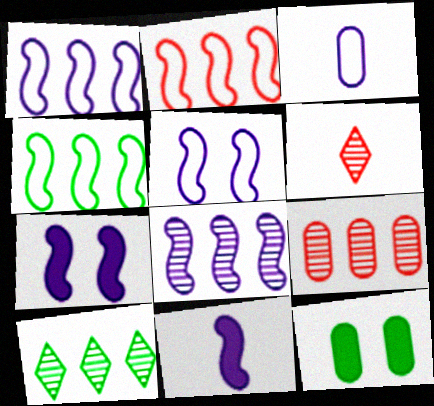[[1, 2, 4], 
[1, 6, 12], 
[3, 9, 12], 
[5, 8, 11], 
[8, 9, 10]]